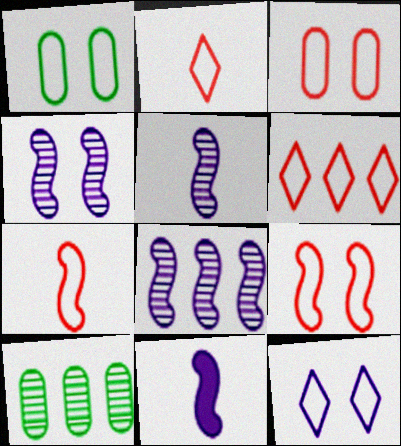[[1, 9, 12], 
[3, 6, 7], 
[4, 5, 8]]